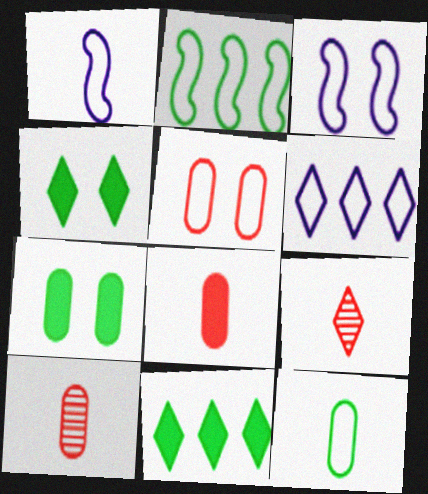[[3, 10, 11], 
[4, 6, 9]]